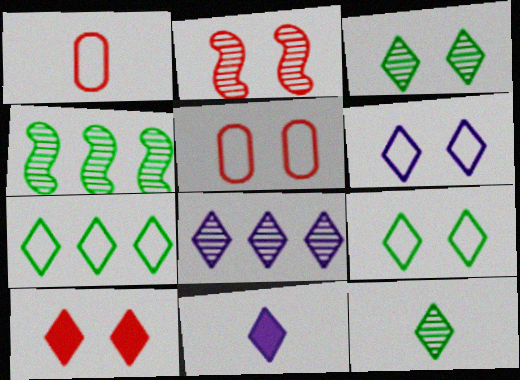[[2, 5, 10], 
[3, 6, 10], 
[4, 5, 11], 
[6, 8, 11]]